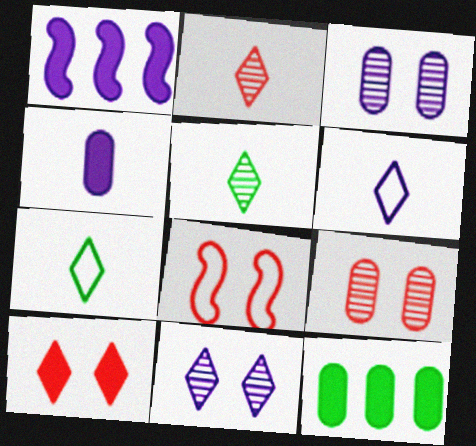[[1, 3, 6], 
[1, 7, 9], 
[8, 9, 10]]